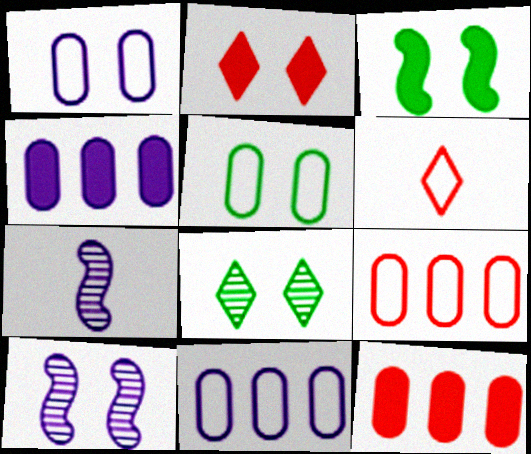[[2, 5, 10], 
[3, 5, 8]]